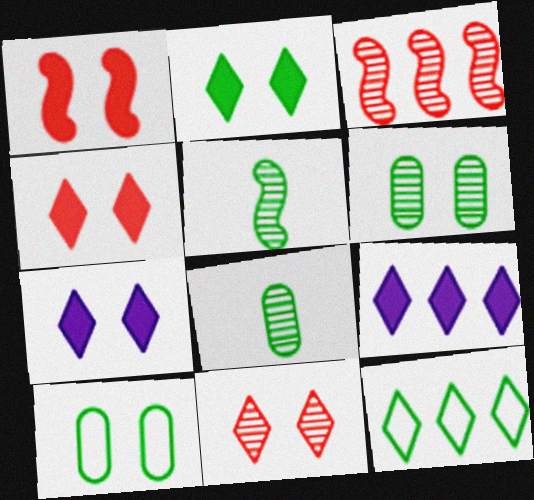[[2, 4, 7]]